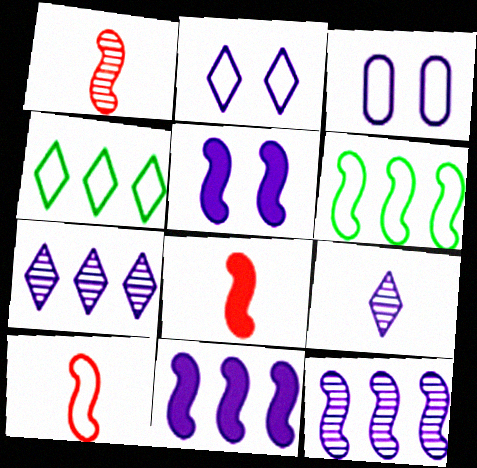[[1, 5, 6], 
[1, 8, 10], 
[3, 4, 10], 
[3, 9, 11]]